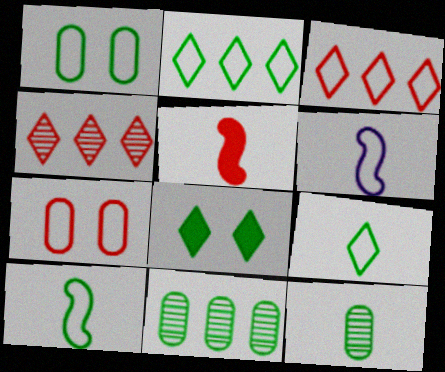[[1, 2, 10], 
[1, 3, 6], 
[2, 6, 7], 
[4, 5, 7], 
[8, 10, 11]]